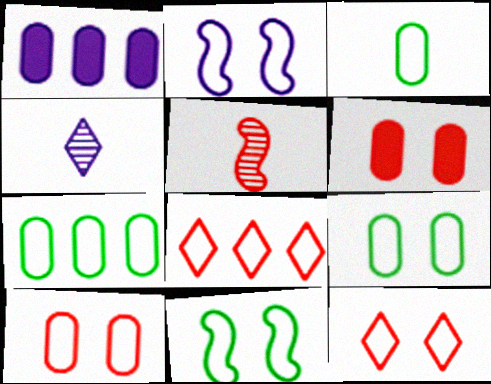[[1, 2, 4], 
[2, 3, 8], 
[2, 9, 12], 
[3, 7, 9], 
[5, 6, 8]]